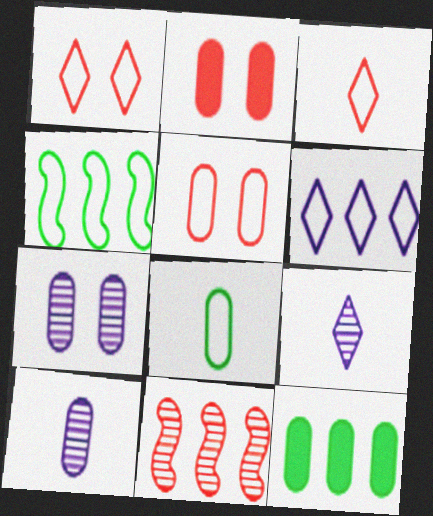[[2, 3, 11], 
[2, 4, 9], 
[5, 10, 12], 
[6, 11, 12]]